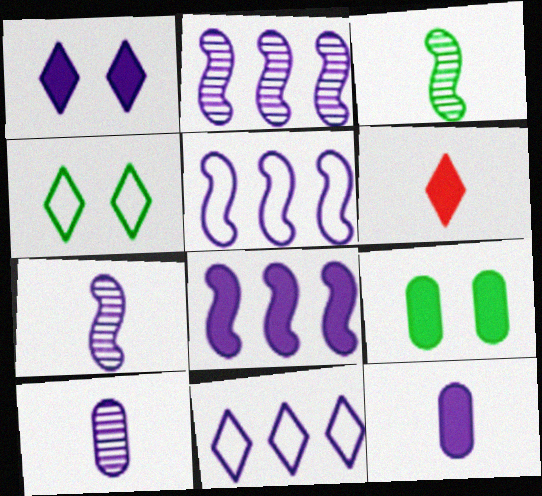[[1, 5, 10], 
[1, 8, 12], 
[2, 5, 8], 
[6, 8, 9]]